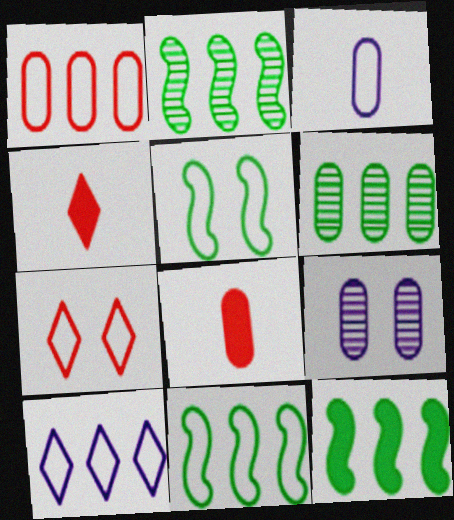[[1, 10, 11], 
[2, 11, 12], 
[3, 7, 11], 
[4, 9, 11]]